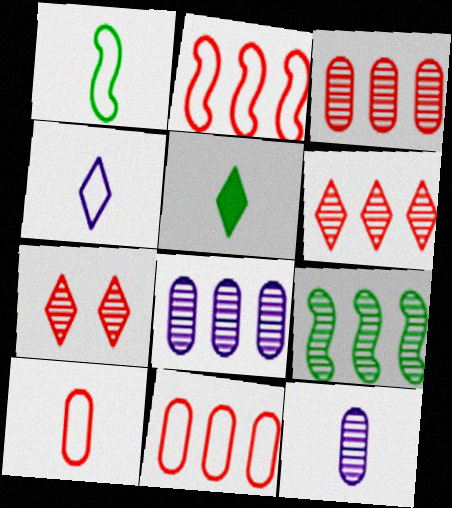[[1, 4, 10], 
[6, 8, 9], 
[7, 9, 12]]